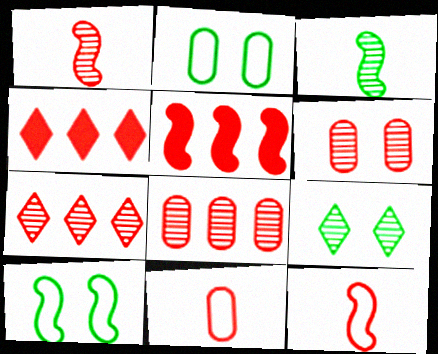[[1, 6, 7], 
[4, 6, 12]]